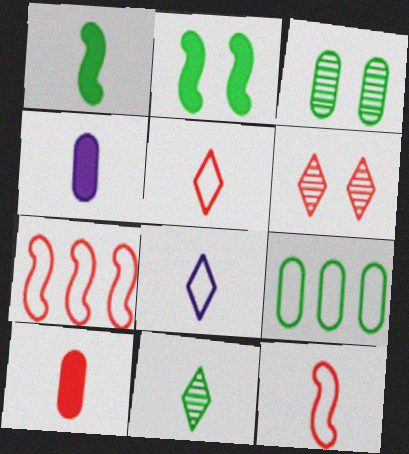[[2, 9, 11], 
[4, 11, 12], 
[6, 7, 10]]